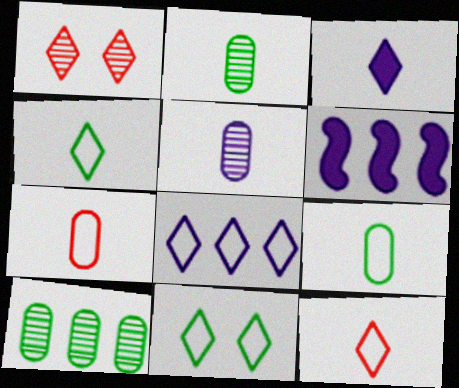[[1, 6, 9], 
[8, 11, 12]]